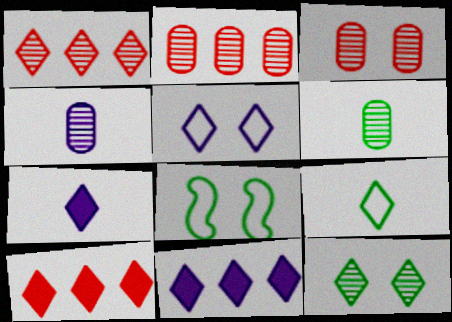[[2, 7, 8], 
[4, 8, 10]]